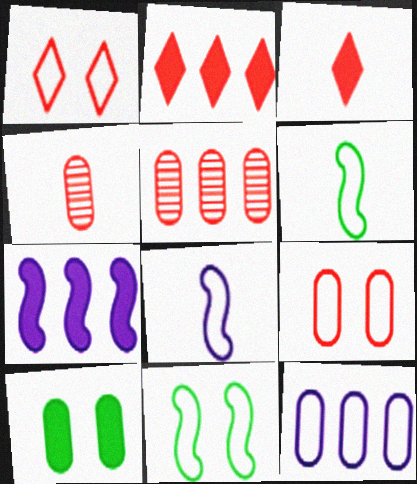[[1, 6, 12], 
[3, 7, 10], 
[4, 10, 12]]